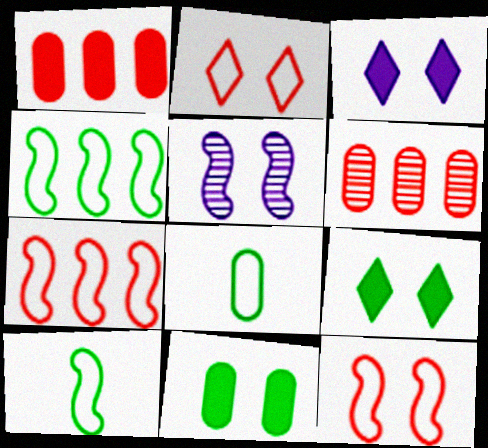[[2, 5, 11], 
[3, 6, 10]]